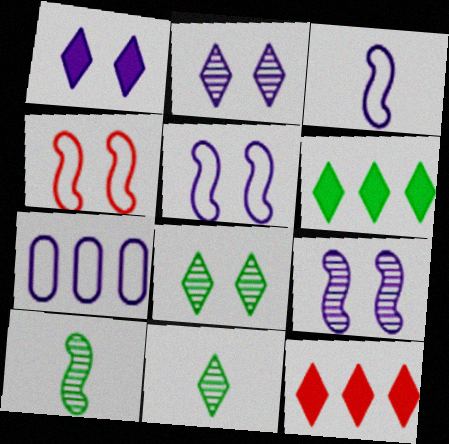[]